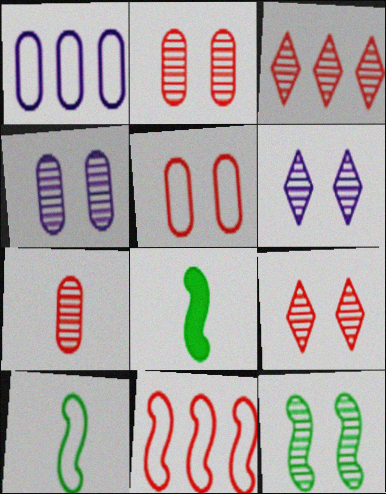[[1, 8, 9], 
[2, 6, 12], 
[4, 9, 12]]